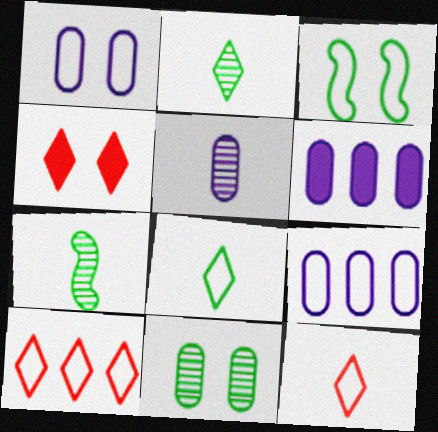[[1, 5, 6], 
[3, 9, 12], 
[4, 7, 9]]